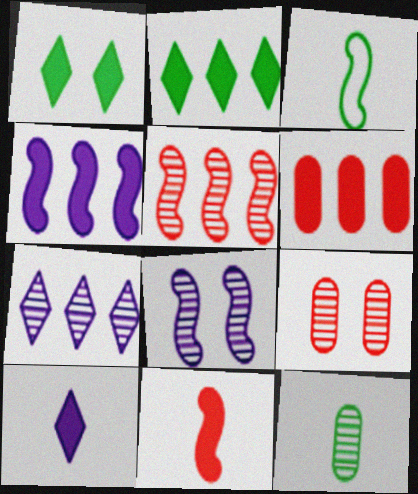[[2, 4, 6]]